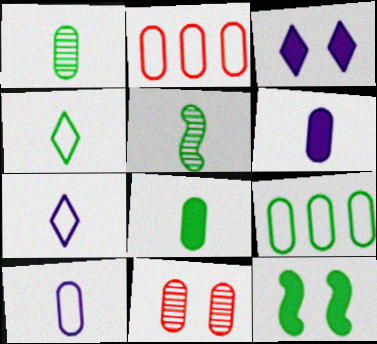[[2, 3, 5], 
[4, 5, 8], 
[6, 9, 11]]